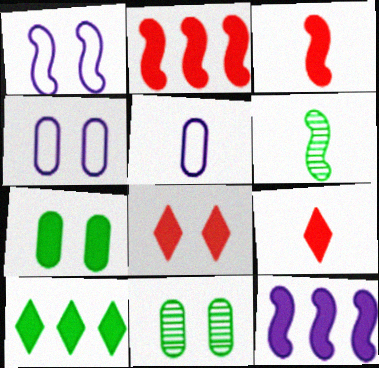[[1, 2, 6], 
[1, 8, 11], 
[5, 6, 9], 
[7, 9, 12]]